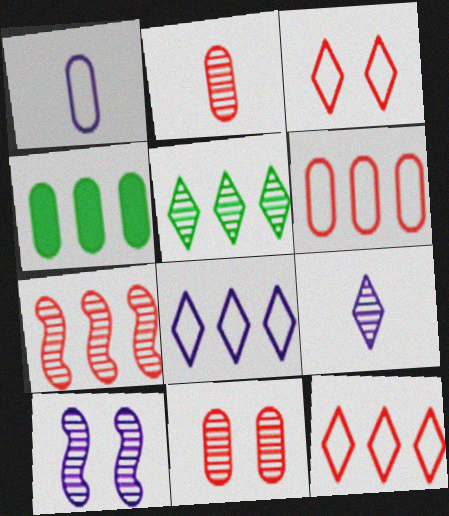[[1, 4, 11], 
[2, 5, 10], 
[4, 7, 8]]